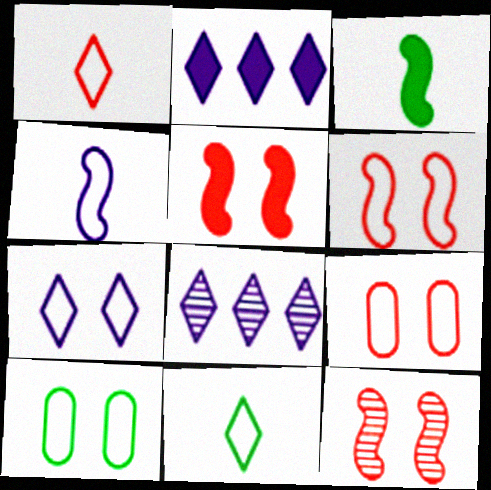[[3, 8, 9], 
[5, 6, 12], 
[6, 7, 10]]